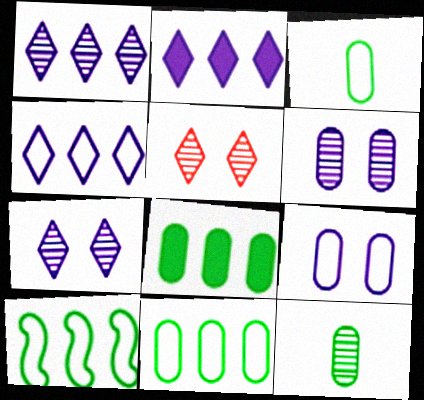[[1, 2, 4]]